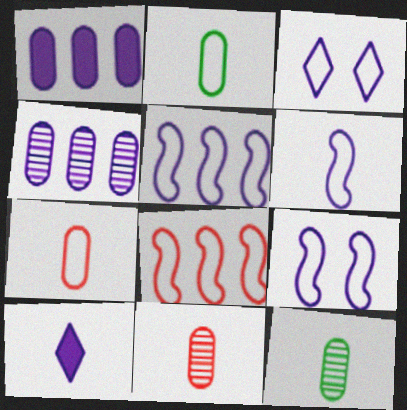[[2, 3, 8], 
[4, 9, 10], 
[5, 6, 9]]